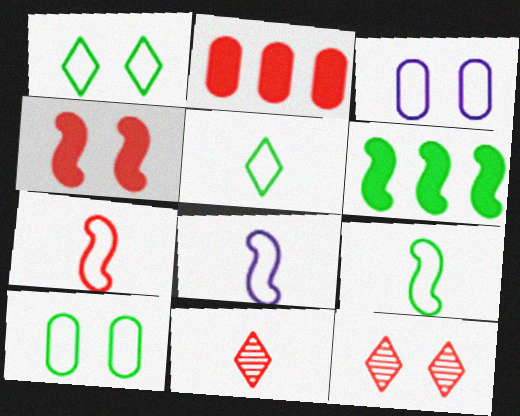[[2, 7, 12], 
[3, 6, 11], 
[7, 8, 9]]